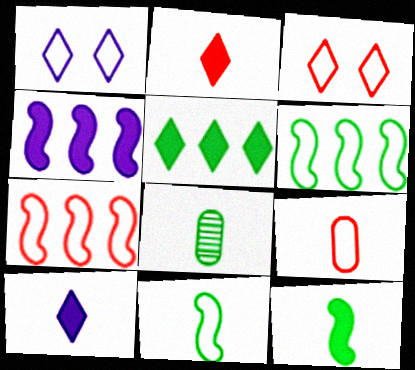[[1, 6, 9], 
[3, 4, 8], 
[3, 7, 9]]